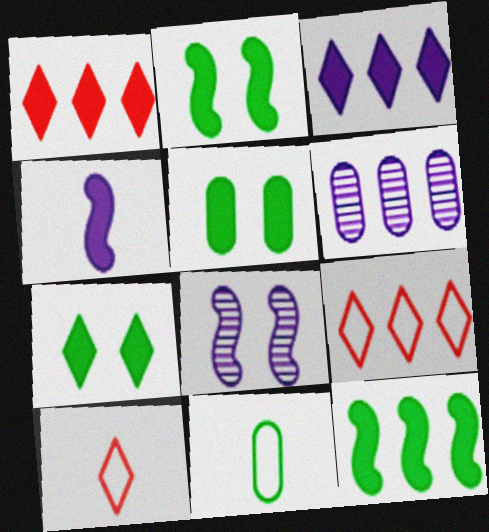[[1, 4, 5], 
[1, 8, 11], 
[2, 5, 7], 
[2, 6, 10], 
[6, 9, 12]]